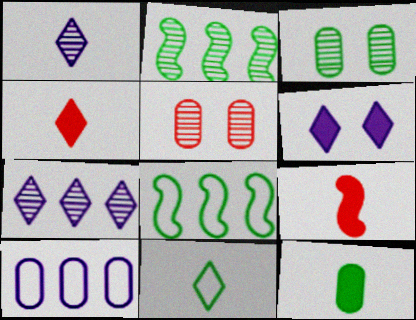[[1, 2, 5], 
[1, 4, 11], 
[5, 10, 12]]